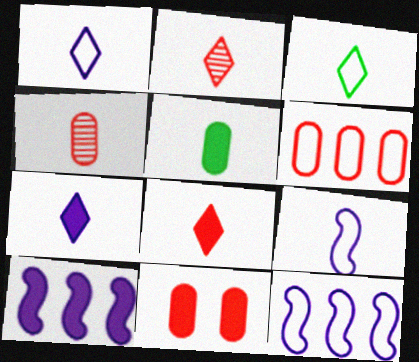[[2, 3, 7], 
[2, 5, 9], 
[4, 6, 11]]